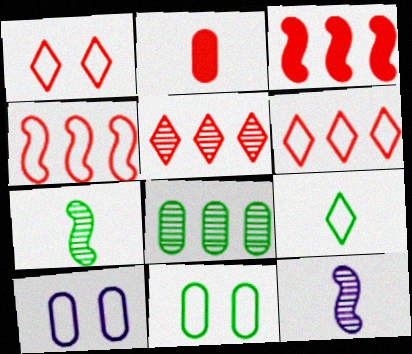[[2, 8, 10], 
[2, 9, 12], 
[4, 9, 10]]